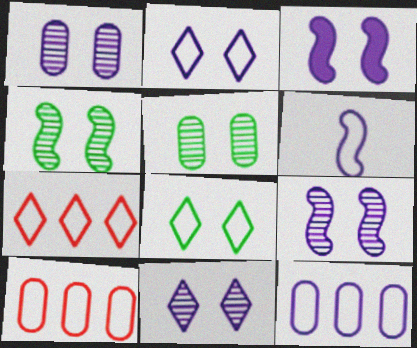[[1, 2, 3], 
[1, 9, 11], 
[2, 6, 12], 
[6, 8, 10]]